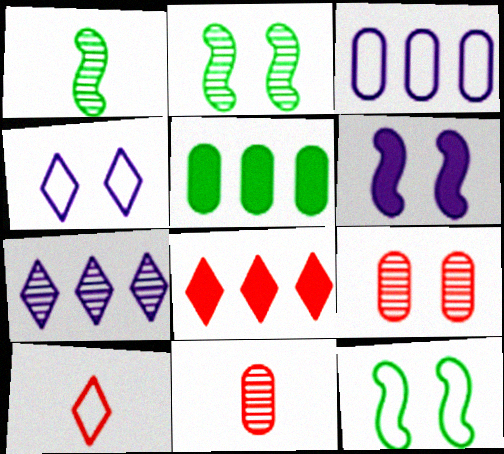[[1, 7, 9], 
[2, 7, 11], 
[3, 10, 12]]